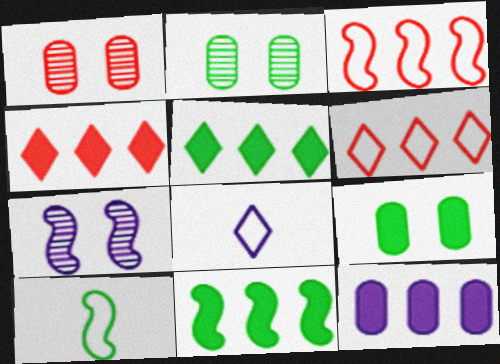[[1, 8, 11], 
[2, 5, 10], 
[4, 11, 12], 
[7, 8, 12]]